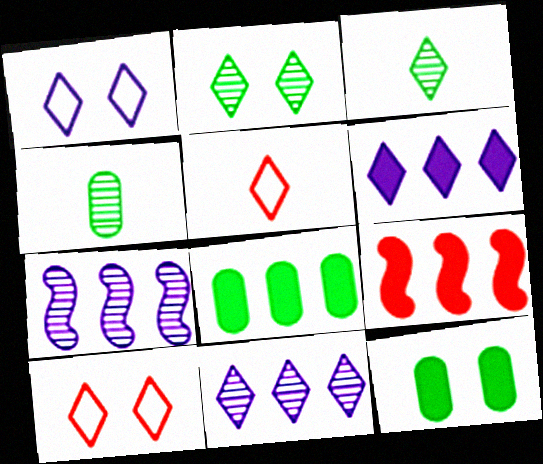[[1, 4, 9], 
[2, 5, 6], 
[3, 6, 10], 
[5, 7, 12], 
[6, 8, 9]]